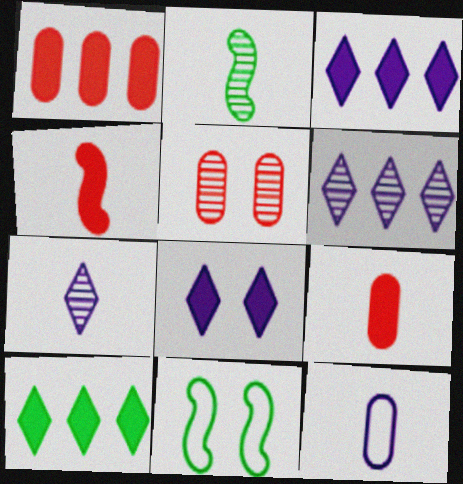[[1, 7, 11], 
[2, 5, 6], 
[5, 8, 11], 
[6, 9, 11]]